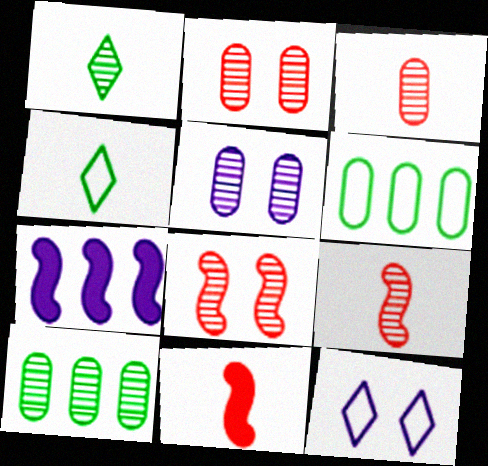[[2, 4, 7], 
[3, 5, 10], 
[10, 11, 12]]